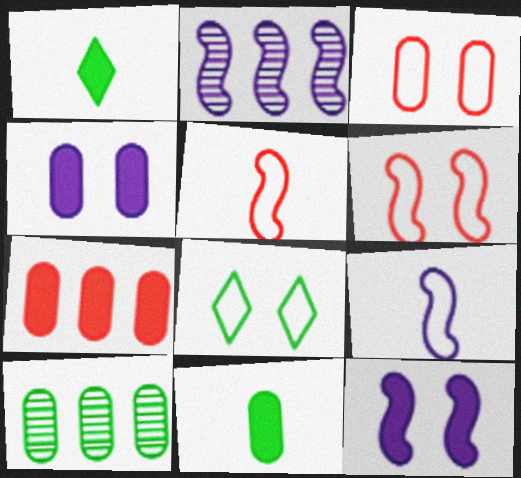[[1, 2, 3], 
[1, 7, 12], 
[2, 9, 12], 
[4, 7, 11]]